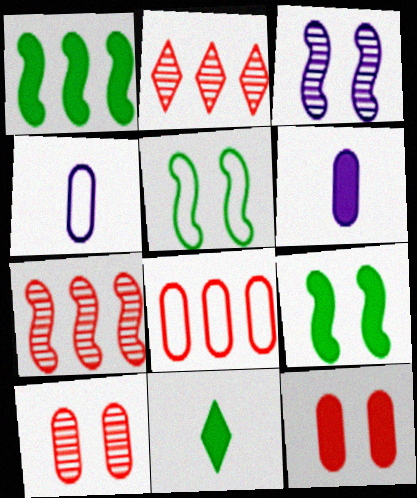[[2, 4, 9], 
[2, 5, 6], 
[3, 8, 11]]